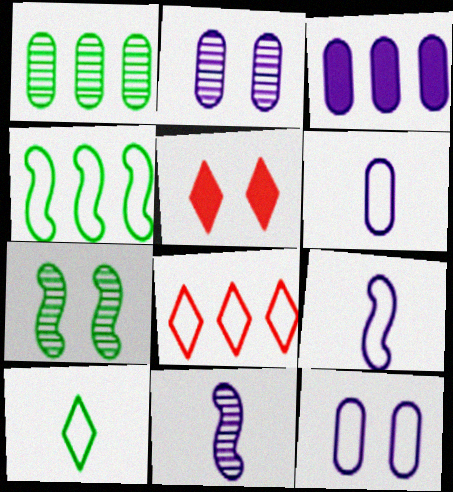[[1, 5, 9], 
[2, 3, 6], 
[5, 7, 12]]